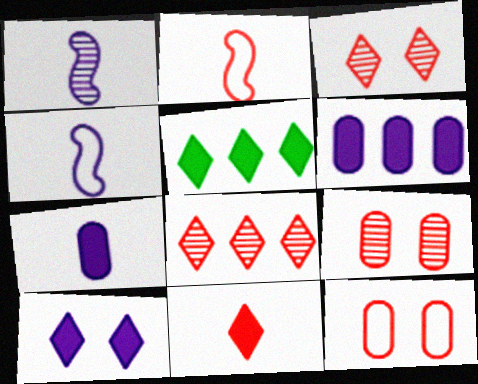[[1, 5, 12], 
[4, 5, 9], 
[5, 10, 11]]